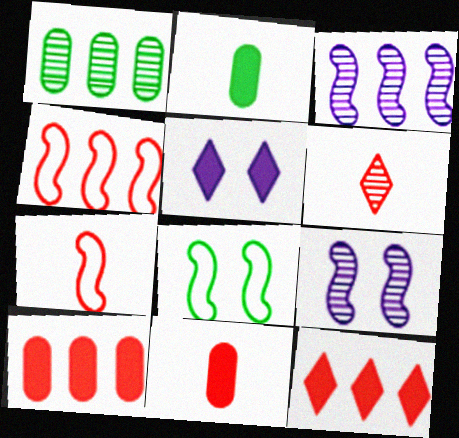[[1, 5, 7], 
[1, 6, 9], 
[6, 7, 11]]